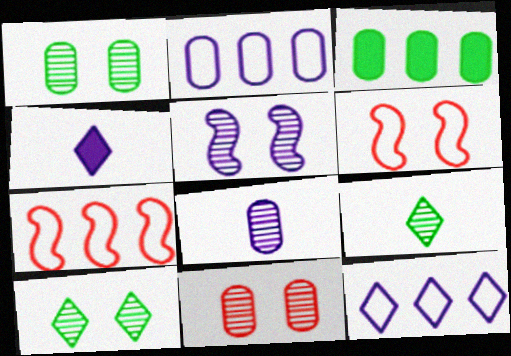[[1, 4, 7], 
[2, 4, 5], 
[5, 10, 11]]